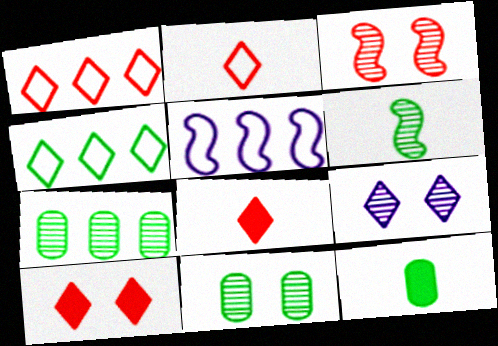[[3, 9, 11], 
[4, 8, 9], 
[5, 8, 11]]